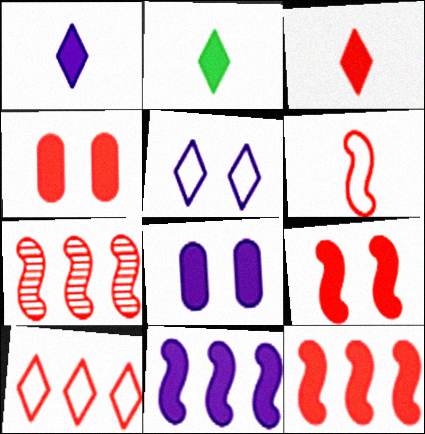[[1, 2, 3], 
[1, 8, 11], 
[2, 4, 11], 
[2, 8, 12], 
[3, 4, 12], 
[6, 7, 9]]